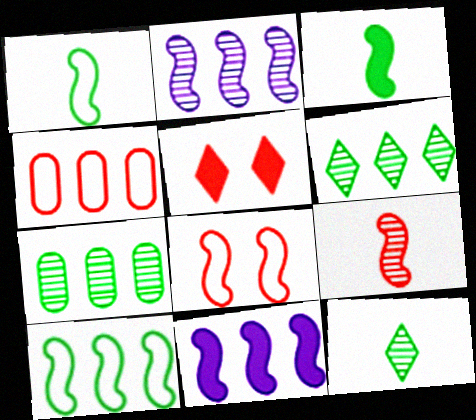[[2, 3, 8], 
[4, 5, 9], 
[4, 6, 11]]